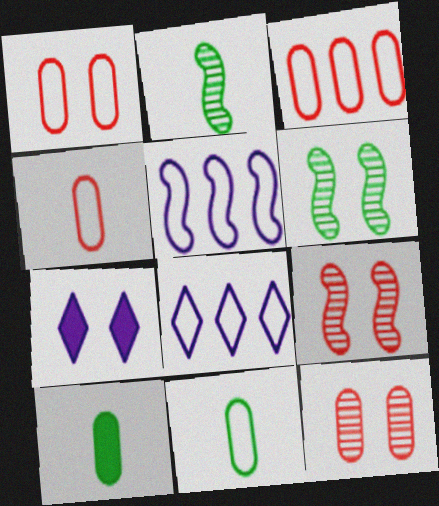[[1, 3, 4], 
[1, 6, 7], 
[2, 3, 7], 
[8, 9, 10]]